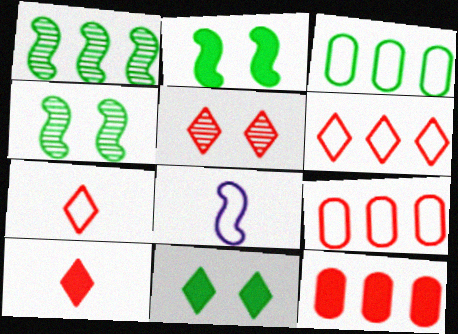[[5, 6, 10]]